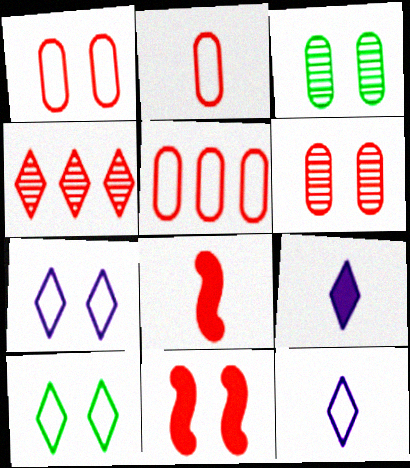[[1, 2, 5], 
[1, 4, 8], 
[2, 4, 11], 
[3, 7, 11], 
[4, 9, 10]]